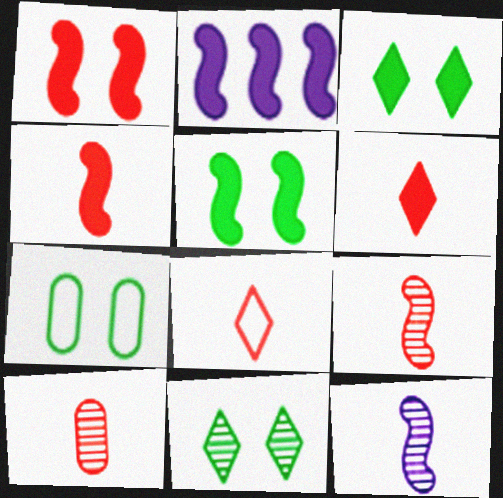[[2, 4, 5], 
[4, 8, 10], 
[5, 7, 11]]